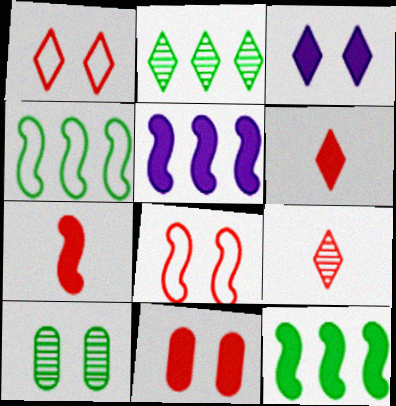[[3, 8, 10]]